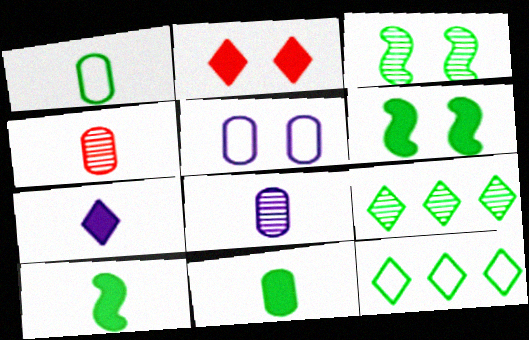[[1, 6, 9], 
[2, 3, 5], 
[3, 11, 12]]